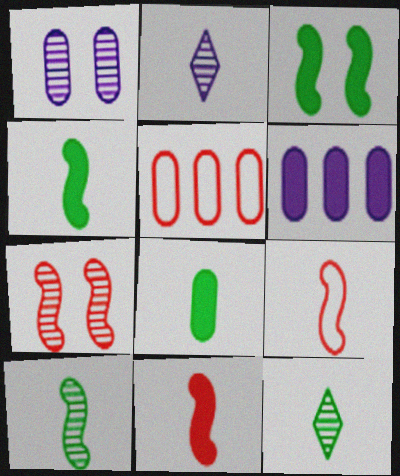[[1, 5, 8], 
[2, 3, 5], 
[2, 8, 9]]